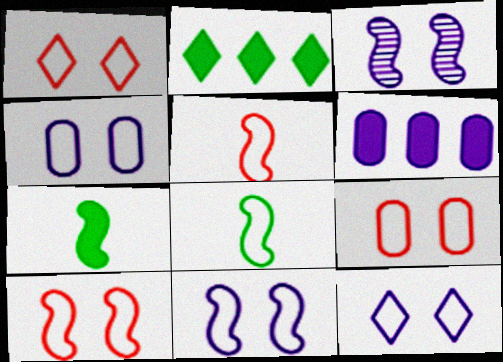[[1, 9, 10], 
[4, 11, 12]]